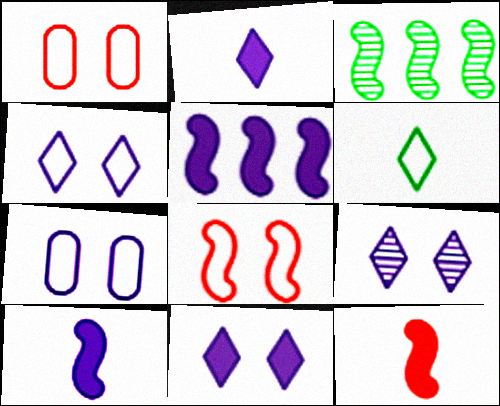[[1, 2, 3], 
[3, 8, 10], 
[4, 9, 11]]